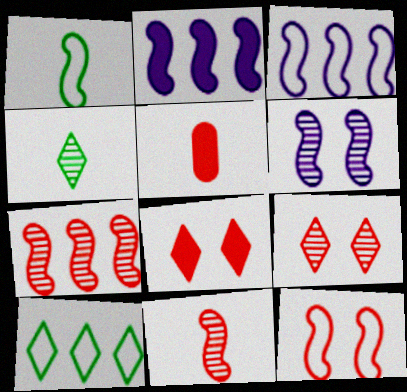[[1, 3, 12], 
[5, 6, 10]]